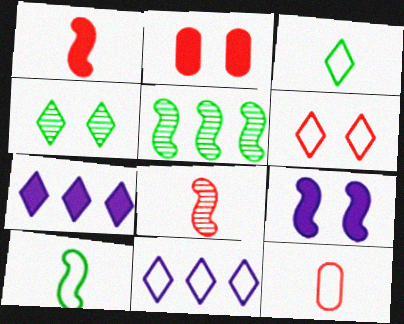[[3, 6, 11]]